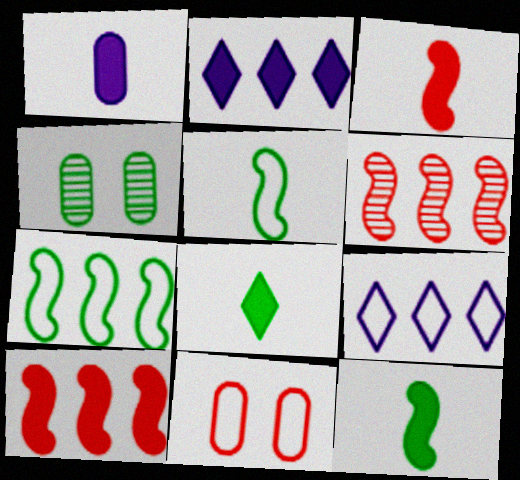[[1, 3, 8], 
[3, 4, 9], 
[4, 7, 8], 
[5, 9, 11]]